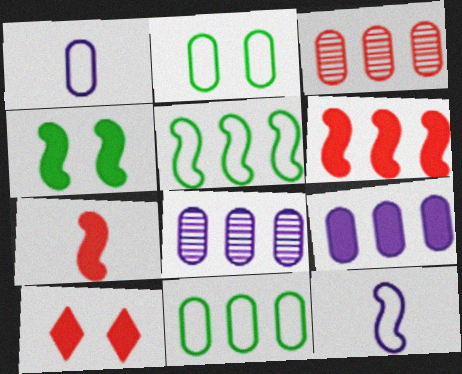[[3, 9, 11]]